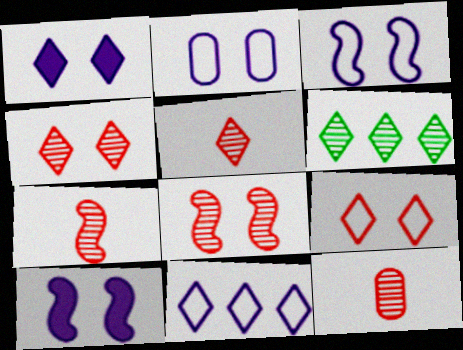[[5, 7, 12]]